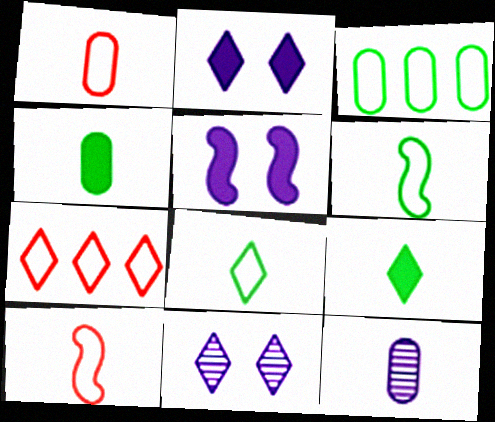[[1, 4, 12], 
[7, 9, 11], 
[9, 10, 12]]